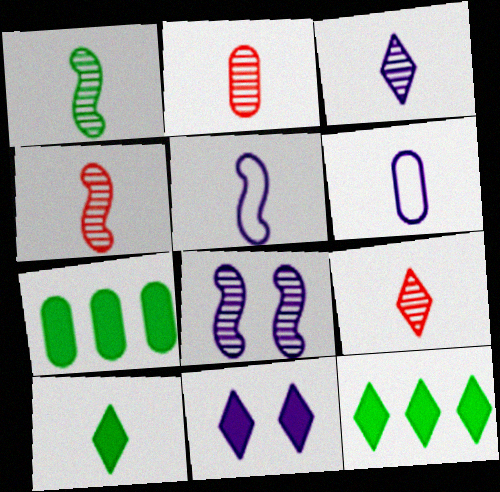[[1, 2, 3], 
[2, 4, 9], 
[2, 5, 10], 
[4, 6, 10]]